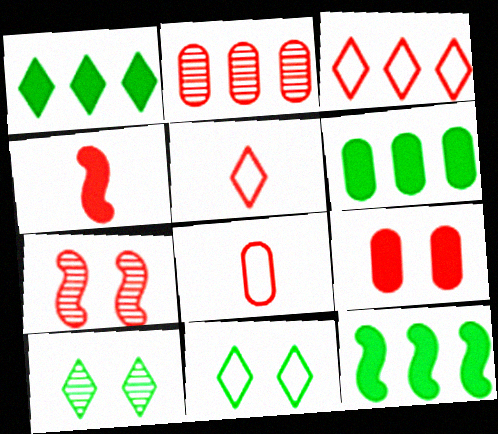[[1, 6, 12], 
[2, 8, 9]]